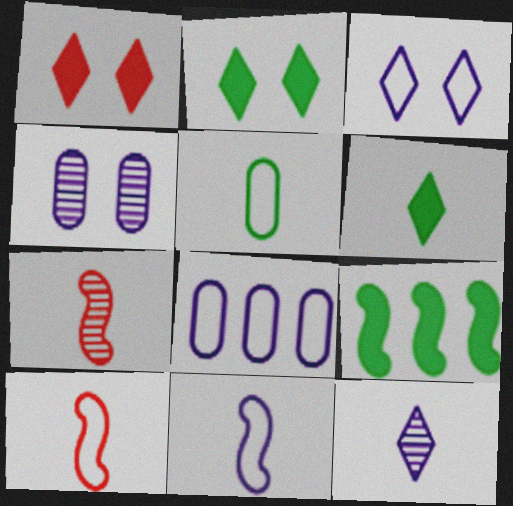[[2, 7, 8], 
[3, 8, 11]]